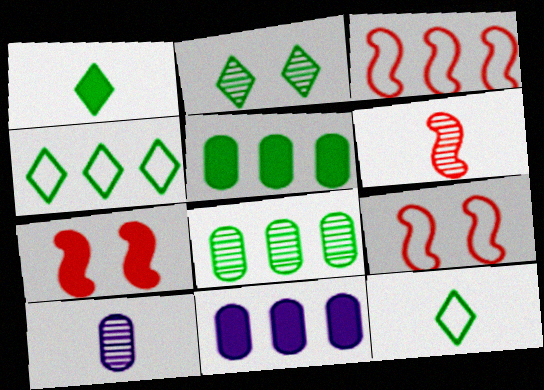[[1, 2, 4], 
[1, 7, 11], 
[3, 6, 7], 
[4, 7, 10]]